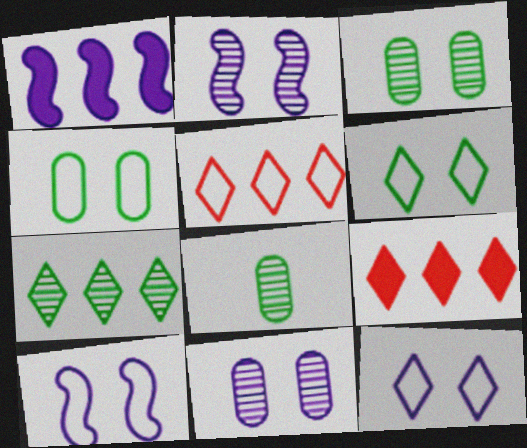[[8, 9, 10]]